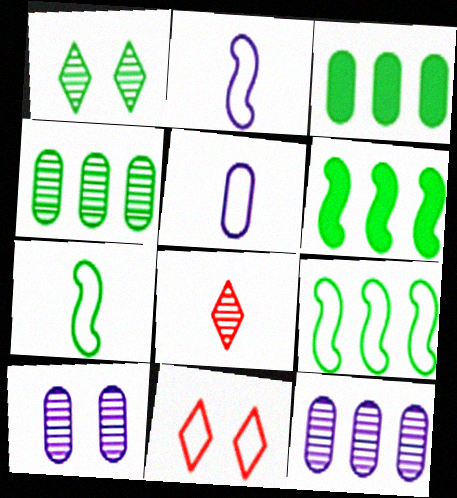[[1, 3, 7], 
[5, 9, 11]]